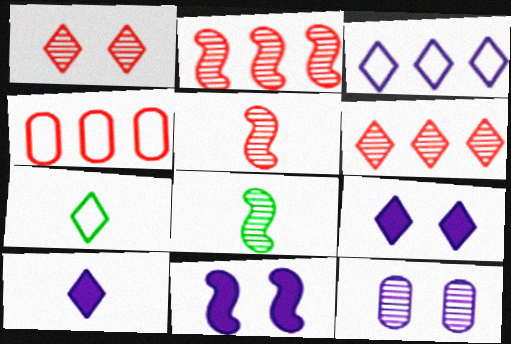[[4, 8, 9], 
[6, 7, 9], 
[6, 8, 12]]